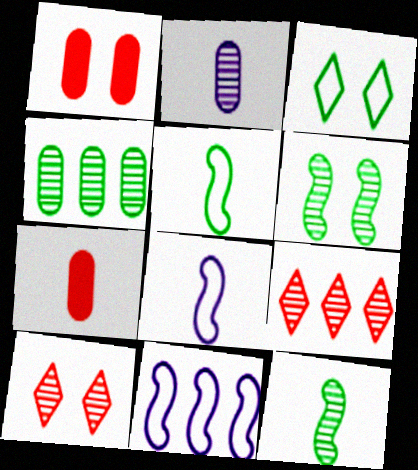[[2, 6, 9]]